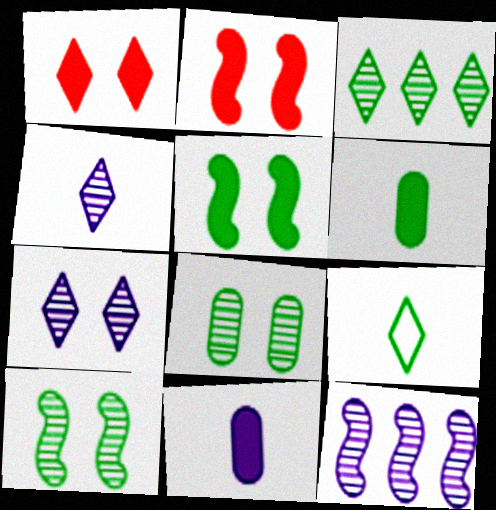[]